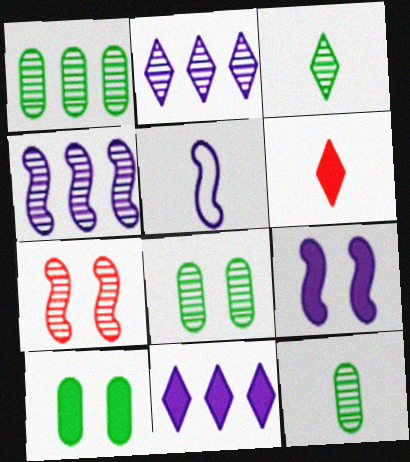[[1, 8, 12], 
[2, 7, 12], 
[4, 5, 9], 
[5, 6, 12]]